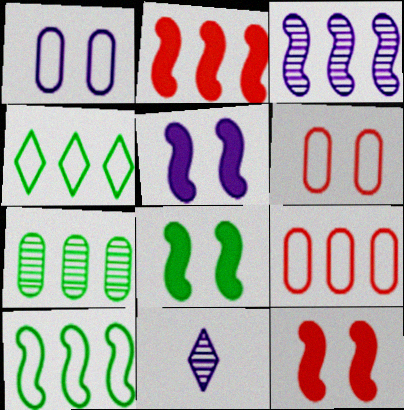[[2, 3, 10], 
[5, 8, 12], 
[8, 9, 11]]